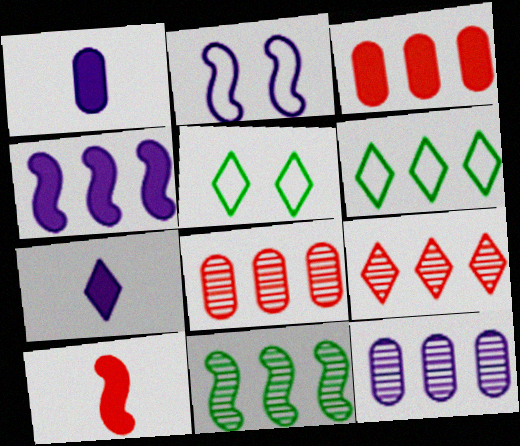[[2, 7, 12], 
[2, 10, 11], 
[4, 6, 8], 
[5, 7, 9], 
[5, 10, 12], 
[9, 11, 12]]